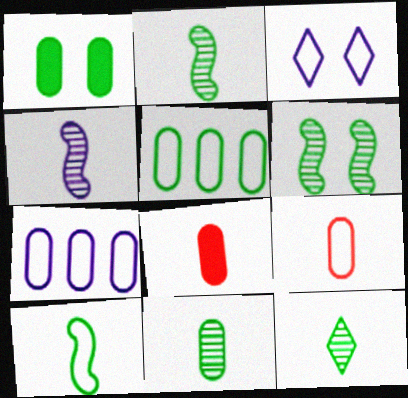[[1, 5, 11], 
[2, 11, 12]]